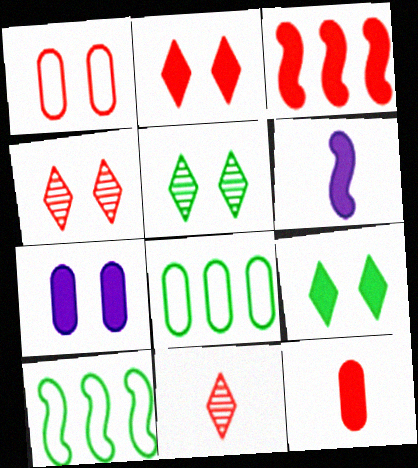[[1, 3, 11], 
[2, 3, 12], 
[4, 6, 8], 
[7, 10, 11]]